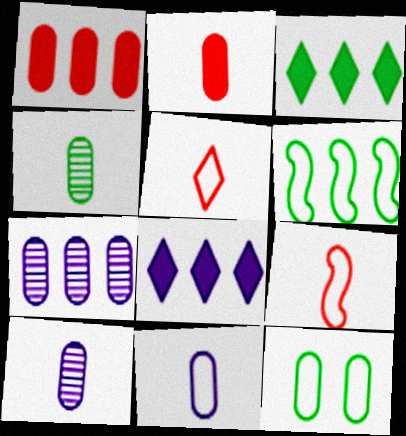[[1, 10, 12], 
[2, 4, 11], 
[2, 7, 12]]